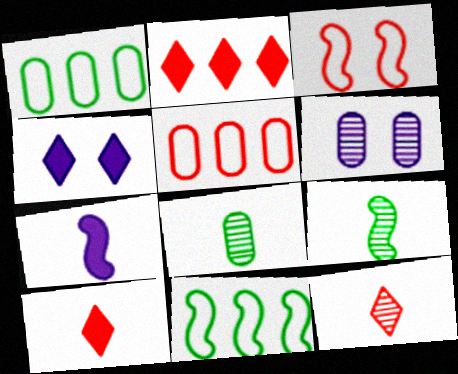[[4, 5, 9], 
[6, 10, 11]]